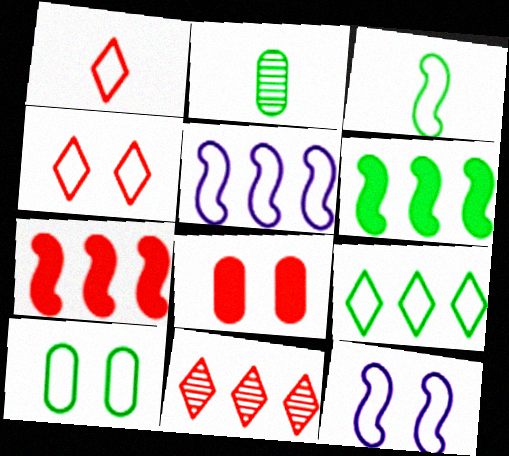[[1, 5, 10], 
[3, 9, 10], 
[4, 10, 12]]